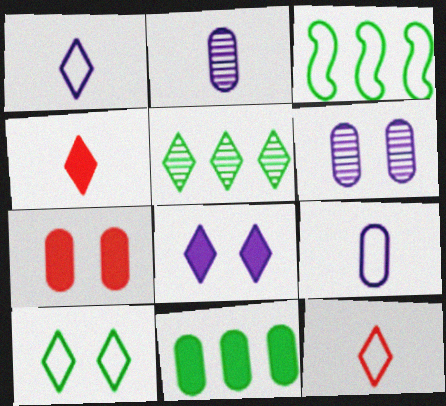[[3, 4, 6], 
[3, 5, 11], 
[5, 8, 12]]